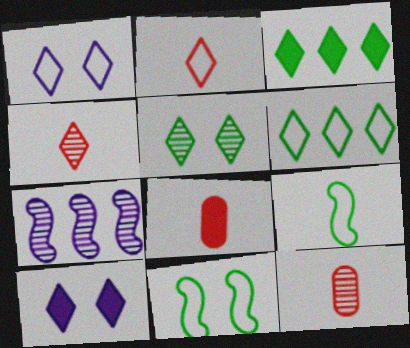[[1, 2, 6], 
[1, 3, 4], 
[4, 6, 10], 
[5, 7, 12]]